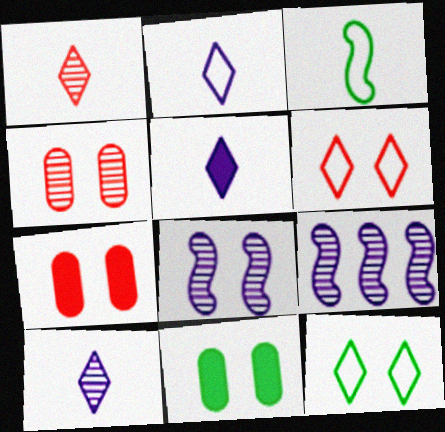[[2, 5, 10], 
[6, 8, 11], 
[7, 8, 12]]